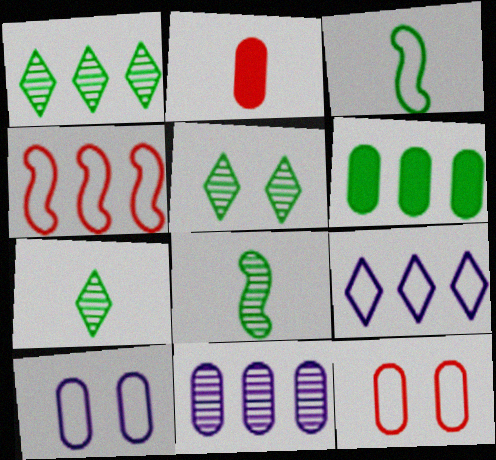[[1, 5, 7], 
[3, 5, 6], 
[3, 9, 12]]